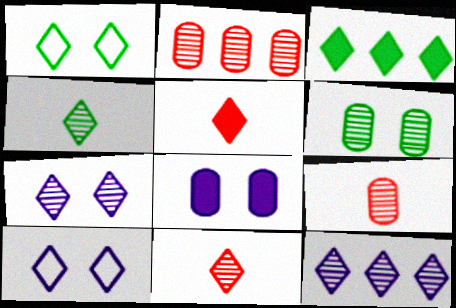[[1, 3, 4], 
[1, 5, 12], 
[3, 10, 11]]